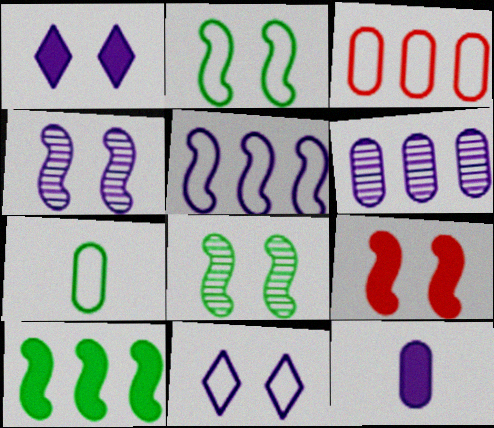[[2, 4, 9]]